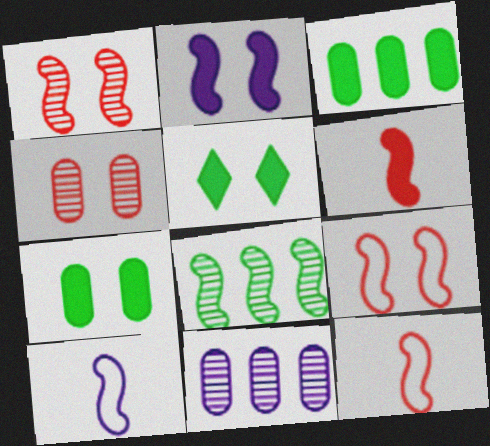[[2, 8, 12], 
[5, 11, 12]]